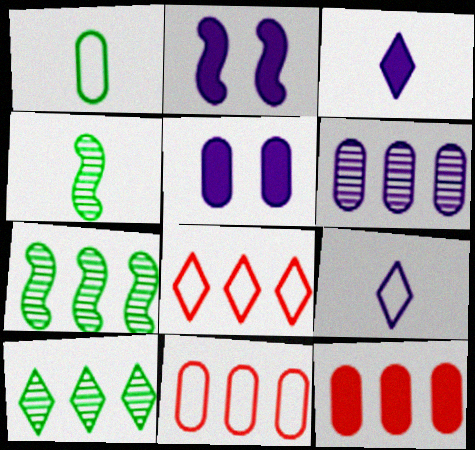[[2, 6, 9], 
[4, 5, 8]]